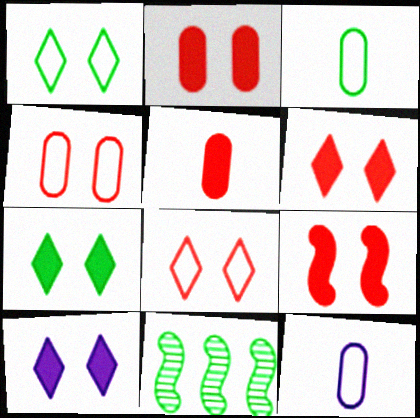[[2, 6, 9], 
[3, 7, 11], 
[6, 7, 10], 
[6, 11, 12]]